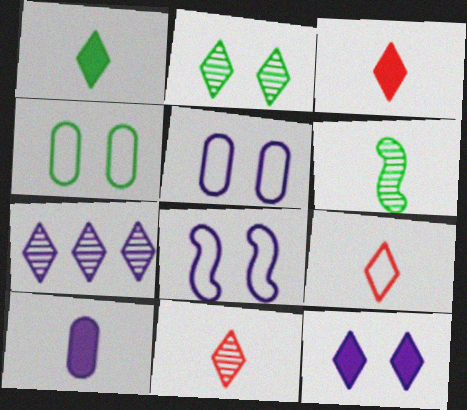[[2, 7, 11], 
[3, 9, 11], 
[6, 9, 10], 
[7, 8, 10]]